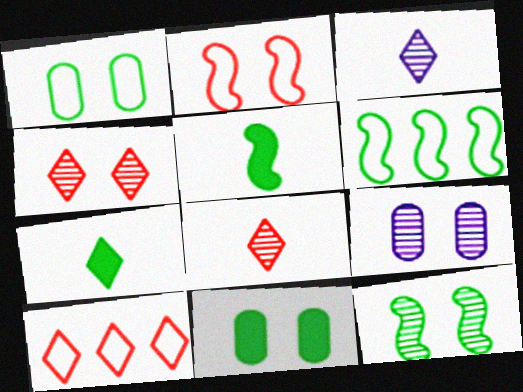[[4, 9, 12], 
[5, 6, 12], 
[5, 9, 10]]